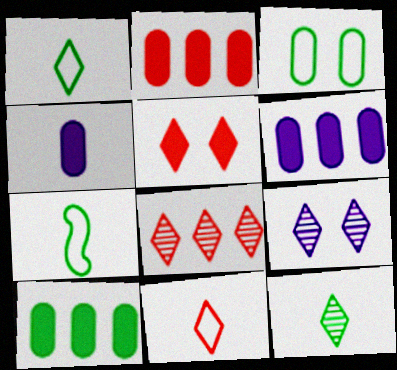[[2, 6, 10], 
[2, 7, 9], 
[5, 8, 11], 
[8, 9, 12]]